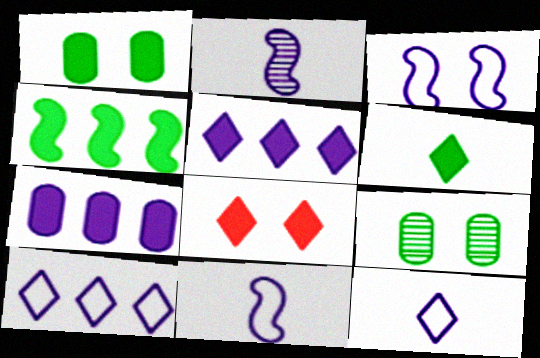[[1, 4, 6], 
[3, 8, 9], 
[5, 6, 8]]